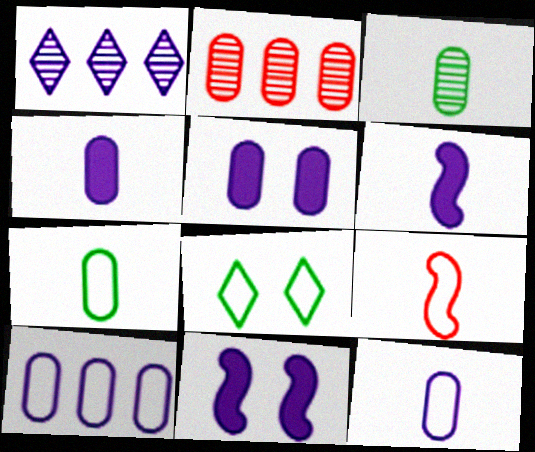[[1, 11, 12], 
[2, 5, 7], 
[2, 6, 8], 
[8, 9, 10]]